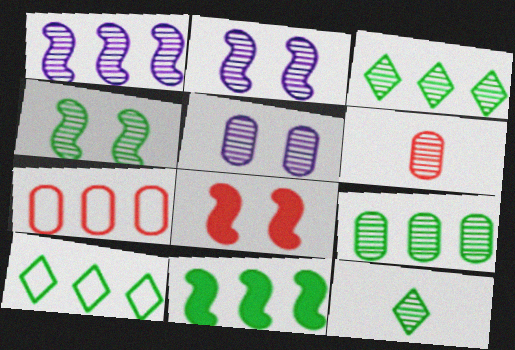[[2, 3, 6], 
[4, 9, 12], 
[5, 6, 9], 
[9, 10, 11]]